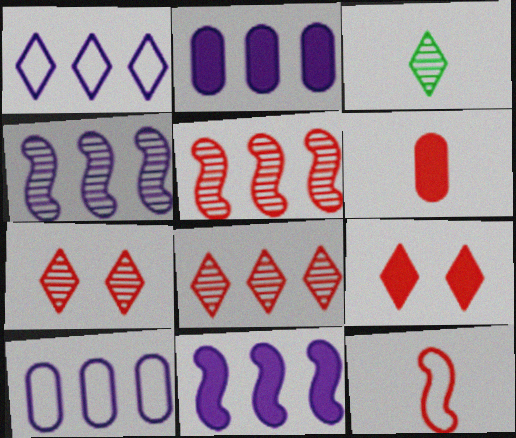[[1, 2, 4], 
[1, 3, 9]]